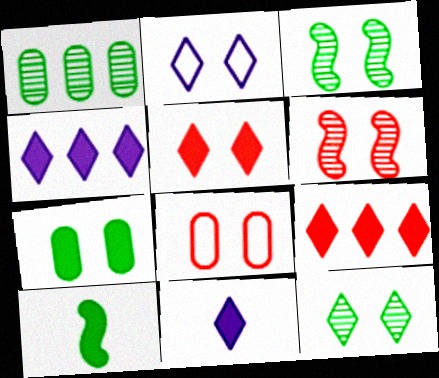[[2, 5, 12], 
[2, 6, 7], 
[5, 6, 8]]